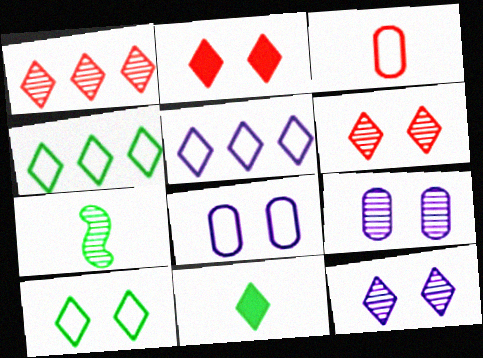[[1, 7, 9], 
[2, 10, 12], 
[5, 6, 11]]